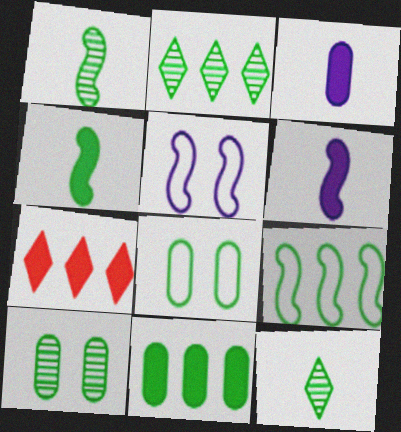[[1, 2, 10], 
[2, 4, 8], 
[2, 9, 11]]